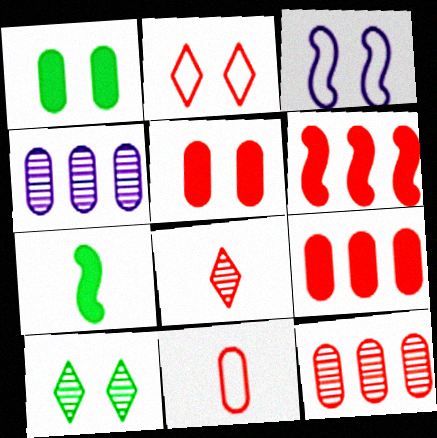[[1, 4, 11], 
[2, 4, 7], 
[3, 5, 10], 
[5, 11, 12]]